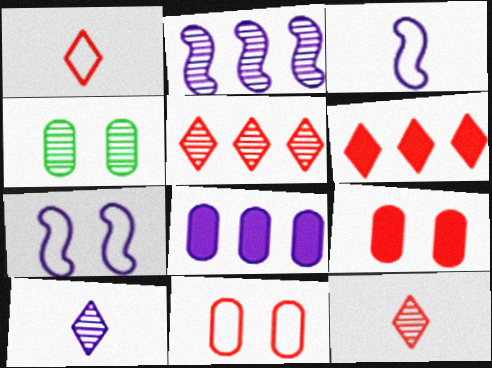[[2, 4, 12], 
[3, 4, 6], 
[7, 8, 10]]